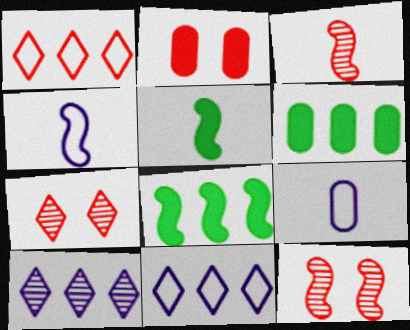[[1, 2, 3], 
[3, 4, 5], 
[4, 6, 7], 
[4, 8, 12], 
[7, 8, 9]]